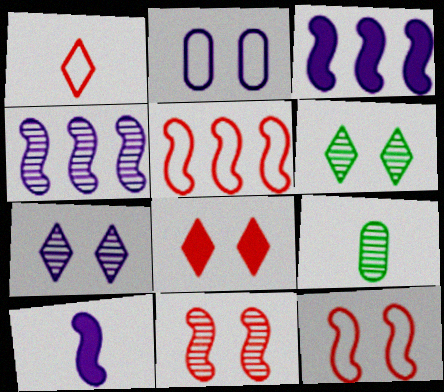[[1, 9, 10]]